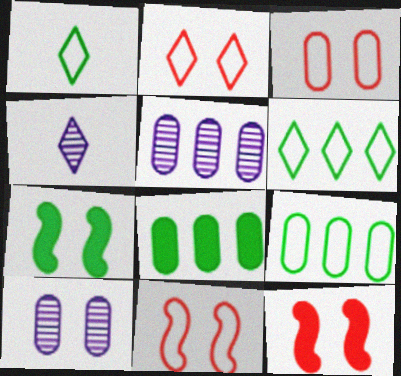[[1, 5, 12], 
[2, 3, 11], 
[2, 7, 10], 
[4, 8, 11], 
[4, 9, 12]]